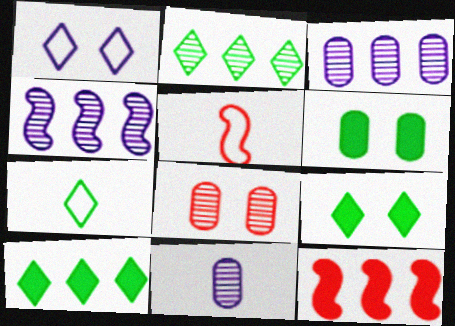[[2, 7, 9], 
[3, 5, 9]]